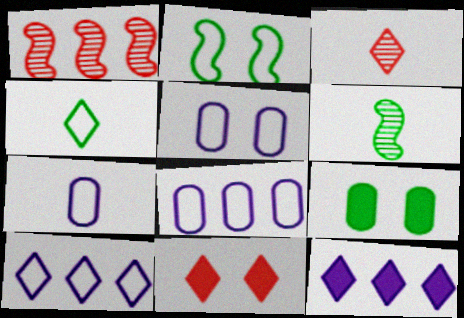[[5, 7, 8], 
[6, 8, 11]]